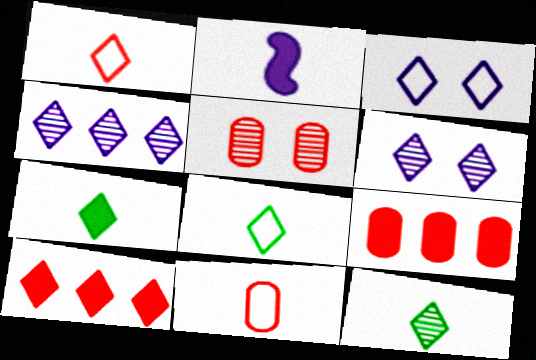[[2, 11, 12], 
[3, 10, 12], 
[5, 9, 11], 
[6, 8, 10], 
[7, 8, 12]]